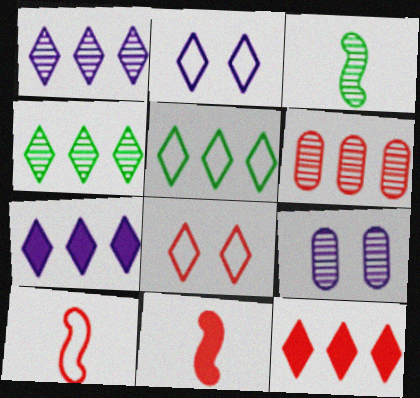[[1, 5, 12], 
[5, 9, 11], 
[6, 8, 11]]